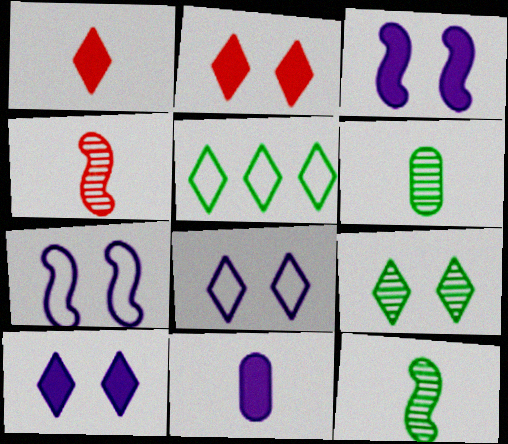[[2, 8, 9]]